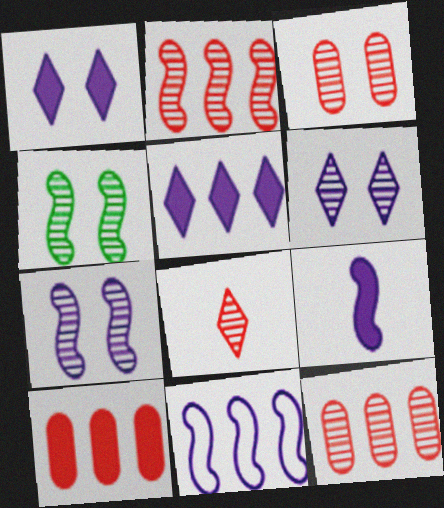[[2, 3, 8], 
[3, 4, 6], 
[7, 9, 11]]